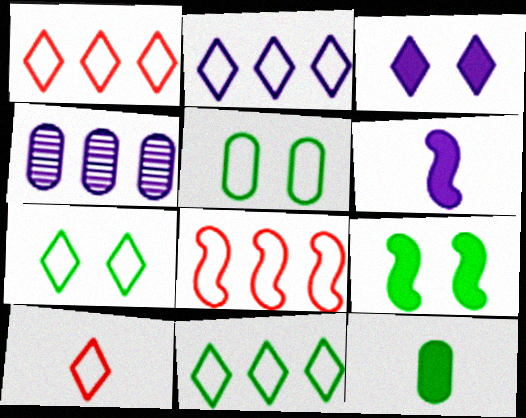[[1, 2, 11], 
[2, 7, 10], 
[4, 9, 10]]